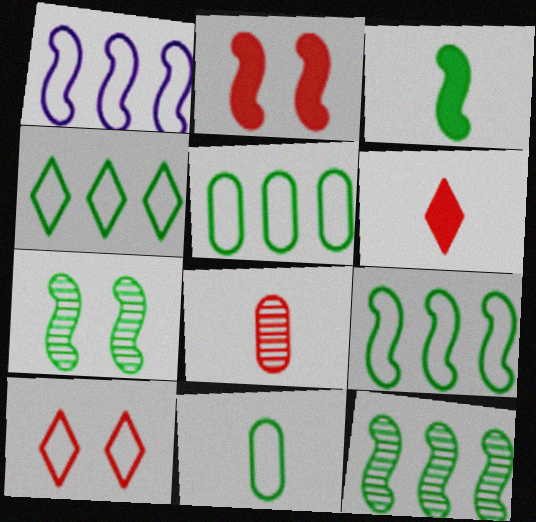[[1, 10, 11], 
[3, 7, 9], 
[4, 5, 9]]